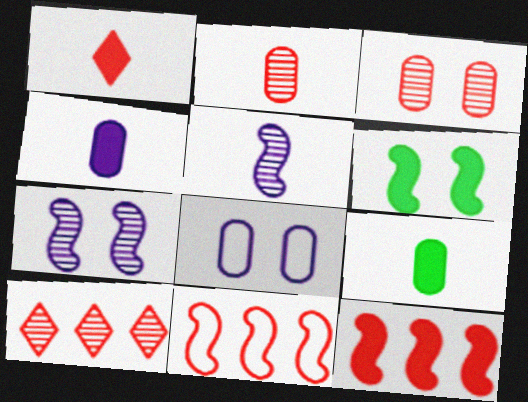[[1, 3, 11], 
[5, 6, 11]]